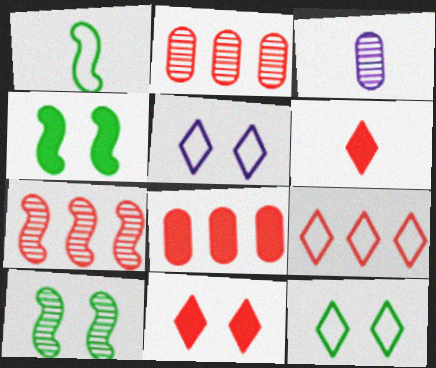[[1, 3, 6], 
[3, 4, 9], 
[7, 8, 9]]